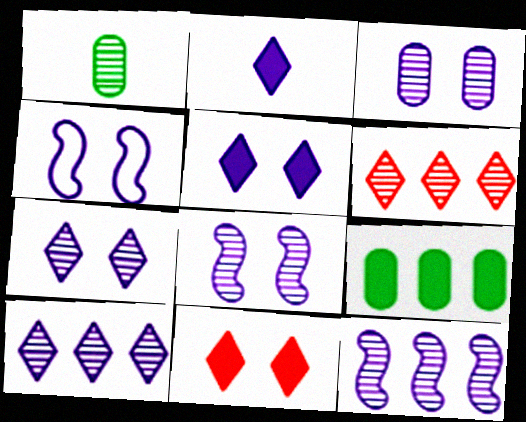[[1, 6, 8], 
[3, 4, 5], 
[3, 7, 8]]